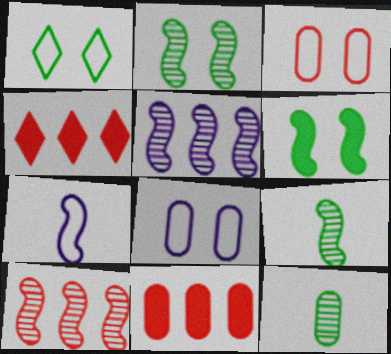[[4, 8, 9], 
[6, 7, 10], 
[8, 11, 12]]